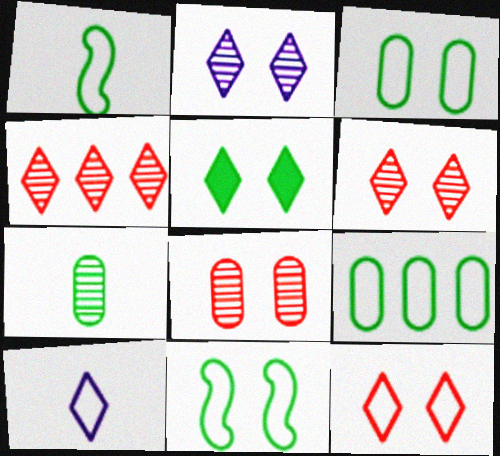[[2, 5, 12], 
[4, 5, 10]]